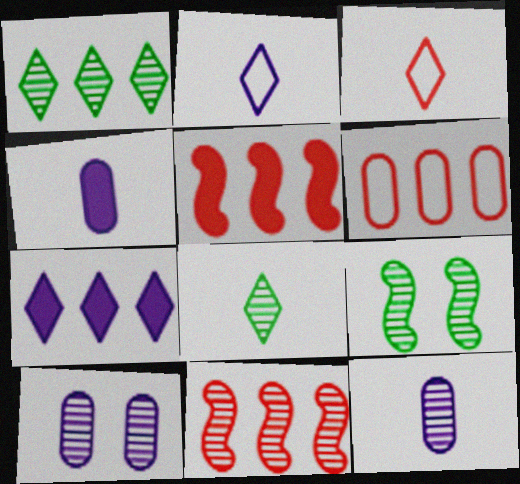[[8, 10, 11]]